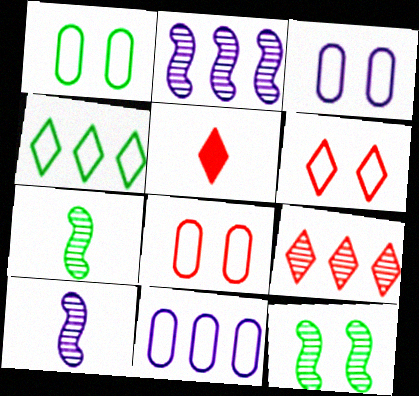[[1, 2, 5], 
[1, 3, 8], 
[5, 6, 9], 
[5, 11, 12]]